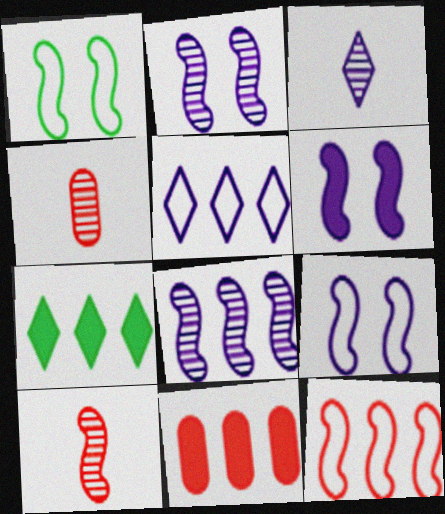[[1, 3, 11], 
[2, 6, 9], 
[4, 7, 9]]